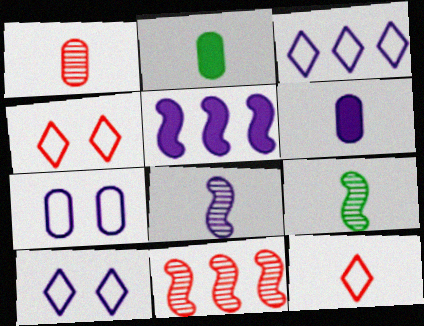[[2, 8, 12], 
[2, 10, 11], 
[6, 9, 12]]